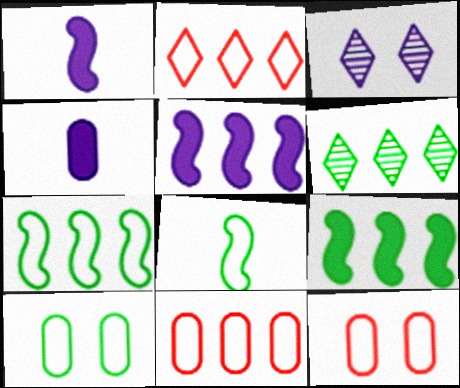[[1, 6, 12], 
[5, 6, 11]]